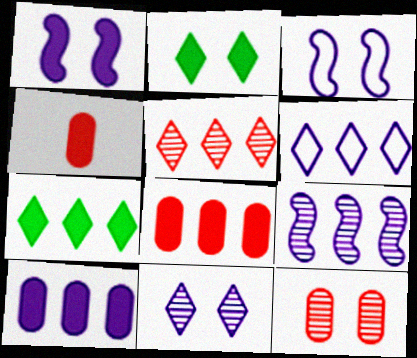[[1, 4, 7], 
[2, 3, 12], 
[5, 6, 7], 
[6, 9, 10]]